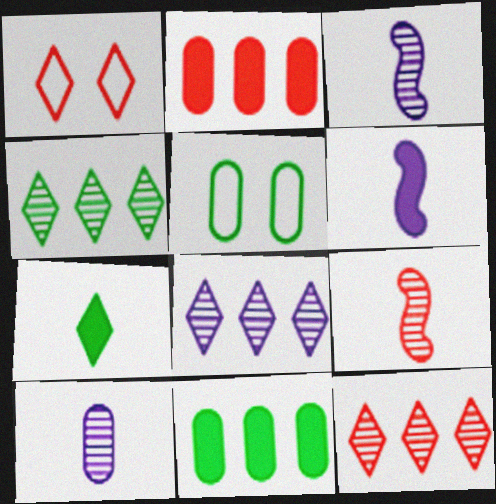[[1, 2, 9], 
[1, 3, 11], 
[1, 7, 8], 
[2, 5, 10], 
[4, 8, 12], 
[5, 6, 12]]